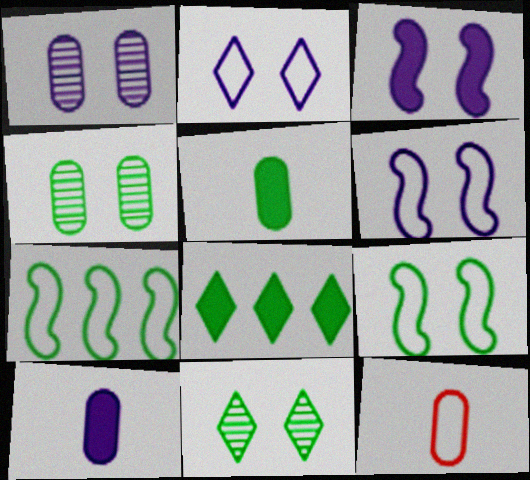[[1, 2, 3], 
[2, 7, 12], 
[5, 7, 11]]